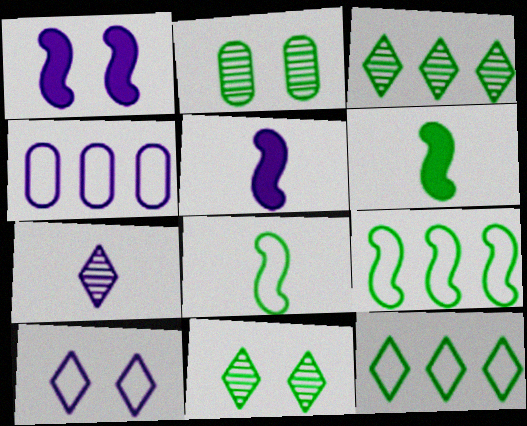[[1, 4, 7], 
[2, 6, 12]]